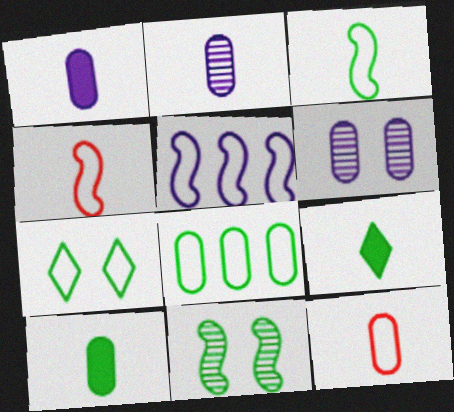[[2, 4, 9], 
[2, 10, 12], 
[3, 7, 8], 
[5, 7, 12], 
[8, 9, 11]]